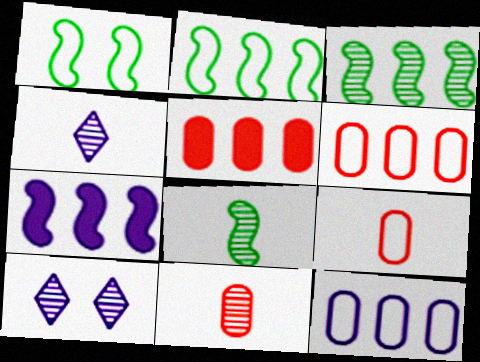[[1, 4, 5], 
[3, 10, 11], 
[4, 8, 11]]